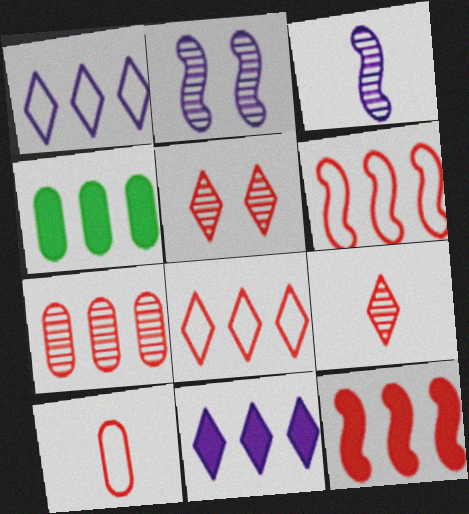[[4, 11, 12], 
[5, 10, 12], 
[7, 8, 12]]